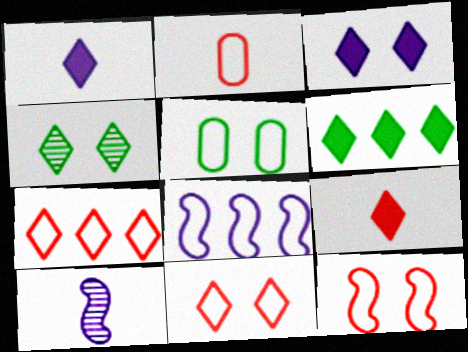[[1, 4, 7], 
[2, 7, 12], 
[3, 4, 11], 
[3, 6, 9]]